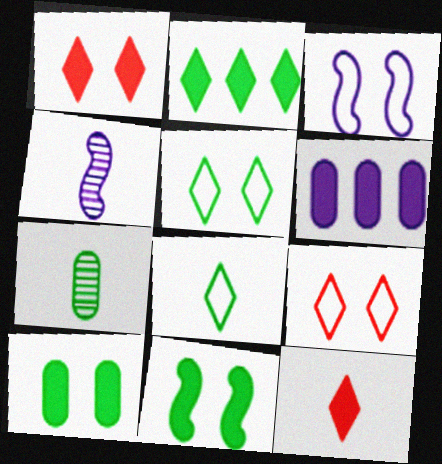[[6, 11, 12]]